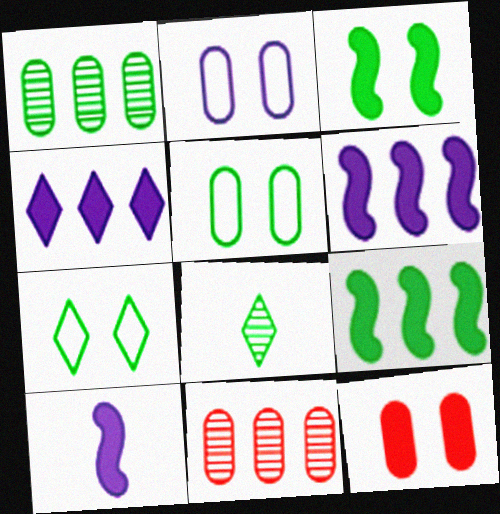[[5, 8, 9], 
[7, 10, 11]]